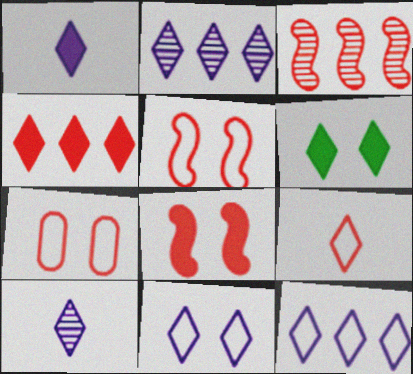[[1, 2, 11], 
[1, 4, 6], 
[2, 6, 9]]